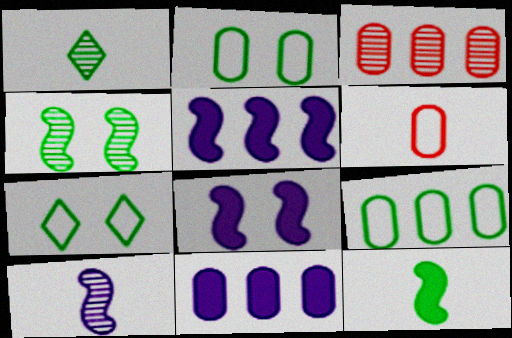[[3, 9, 11]]